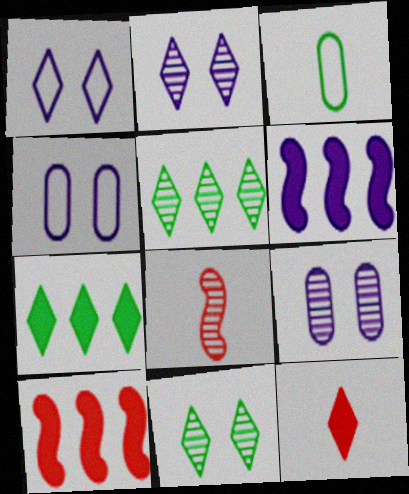[[1, 5, 12], 
[2, 3, 10], 
[4, 7, 8], 
[5, 8, 9]]